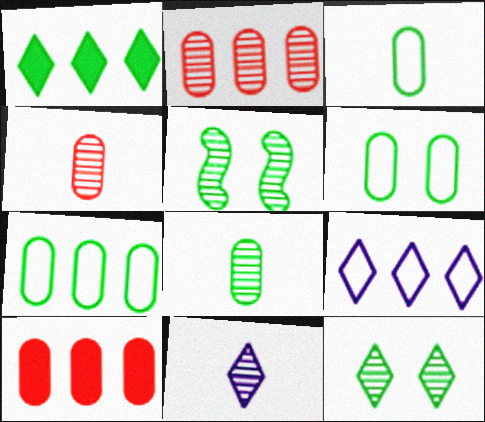[[1, 3, 5], 
[2, 5, 11], 
[3, 6, 7]]